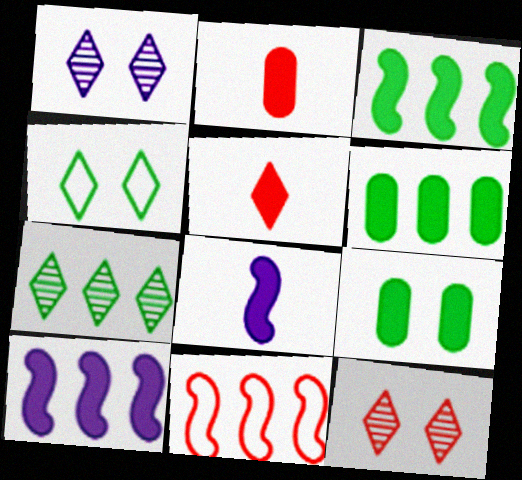[[2, 11, 12], 
[5, 9, 10]]